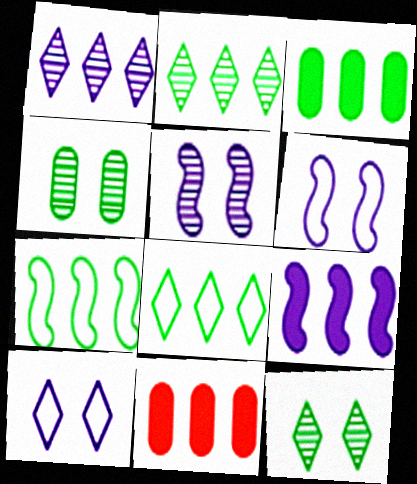[[1, 7, 11], 
[2, 3, 7]]